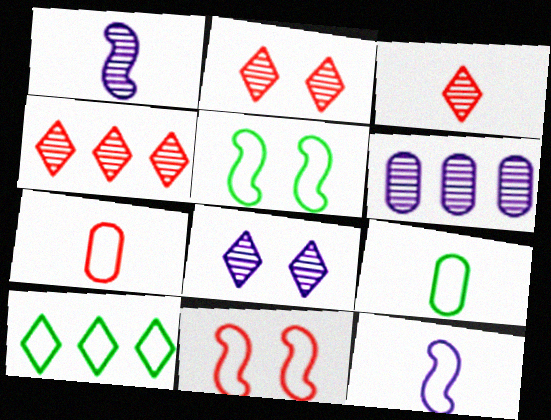[[1, 6, 8], 
[2, 3, 4], 
[5, 9, 10]]